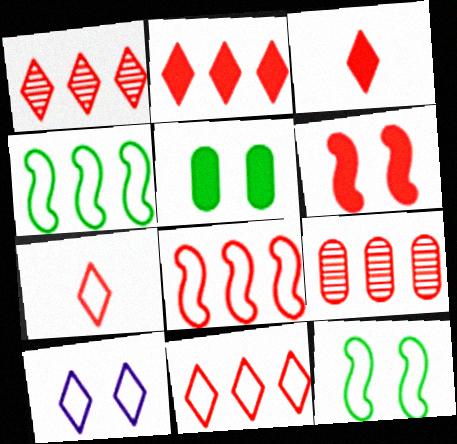[[1, 2, 11], 
[2, 8, 9], 
[6, 7, 9]]